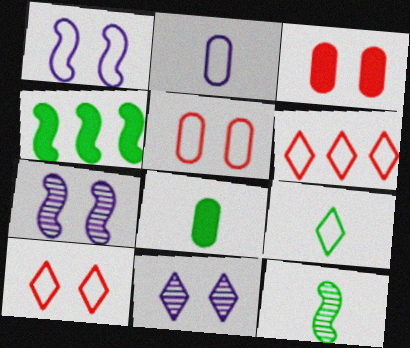[[6, 7, 8], 
[8, 9, 12]]